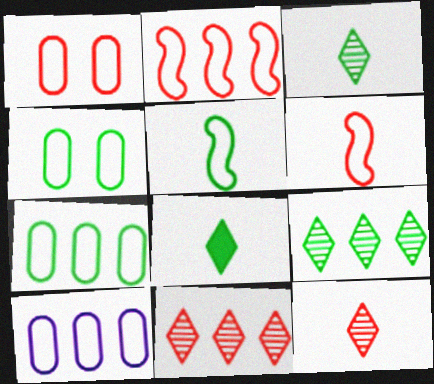[]